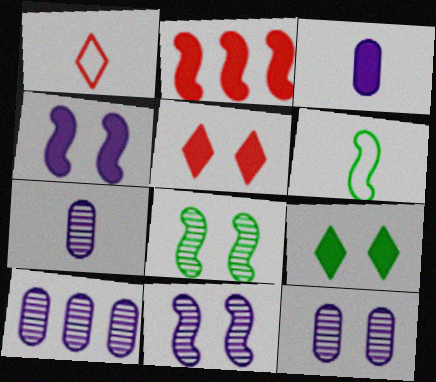[[2, 3, 9], 
[2, 6, 11], 
[5, 6, 10], 
[7, 10, 12]]